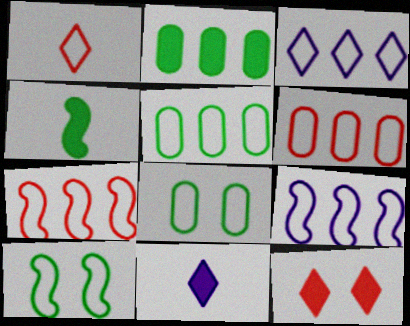[[1, 8, 9], 
[3, 5, 7]]